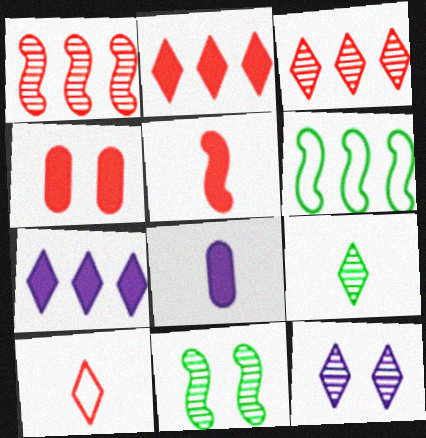[[1, 4, 10], 
[2, 4, 5], 
[3, 9, 12]]